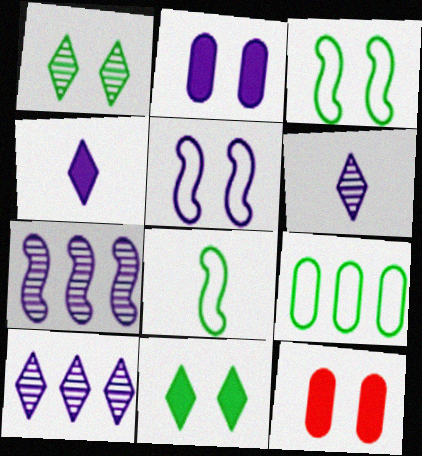[[1, 5, 12], 
[8, 10, 12]]